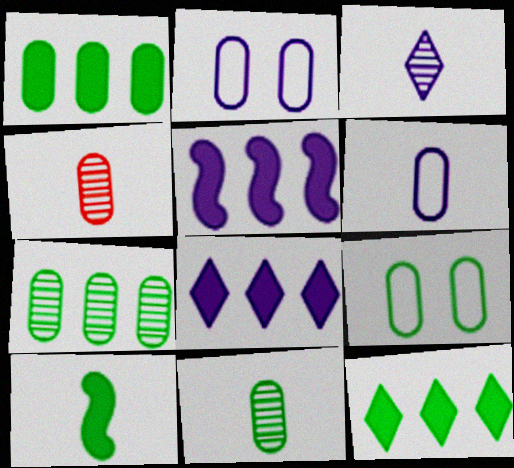[[1, 2, 4], 
[1, 9, 11], 
[2, 3, 5]]